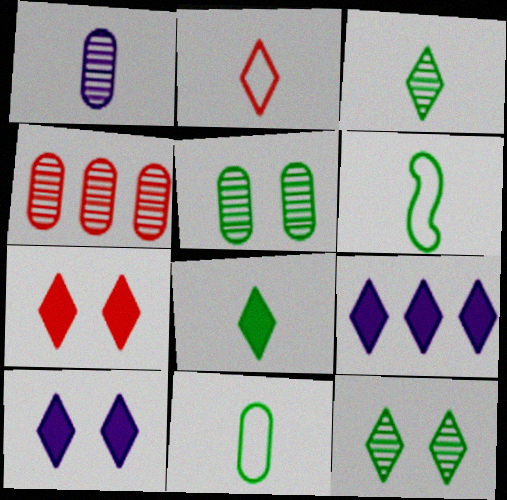[[1, 4, 5], 
[2, 9, 12], 
[4, 6, 10], 
[7, 8, 9]]